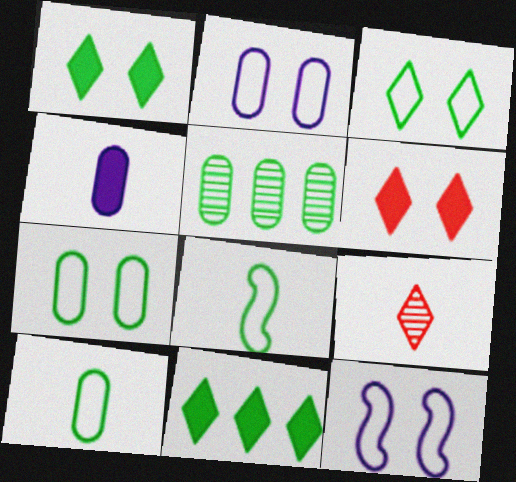[[1, 5, 8], 
[4, 8, 9]]